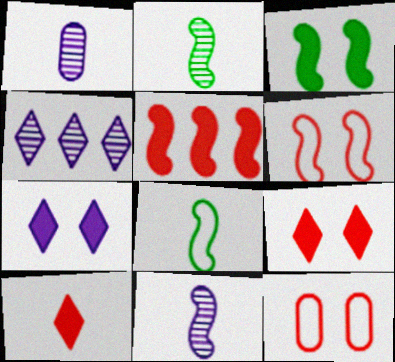[[1, 8, 10]]